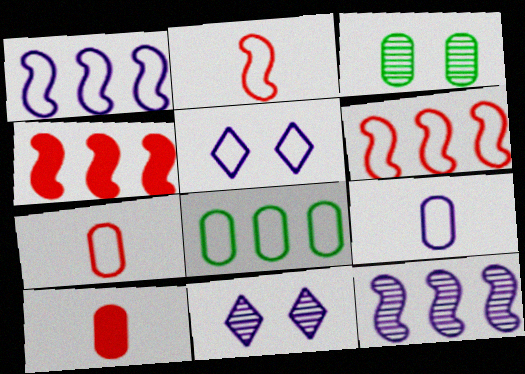[[1, 5, 9], 
[2, 5, 8]]